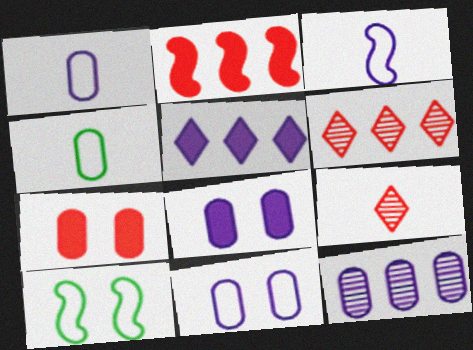[[1, 8, 12], 
[4, 7, 12]]